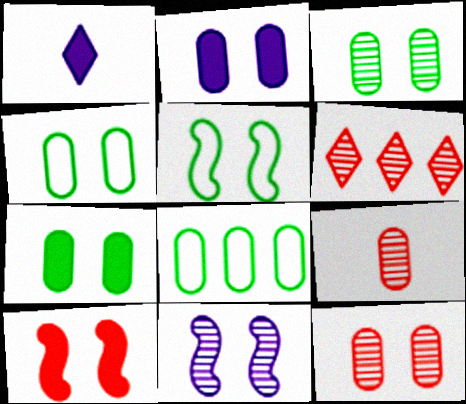[[2, 4, 12], 
[2, 8, 9], 
[3, 4, 7], 
[5, 10, 11]]